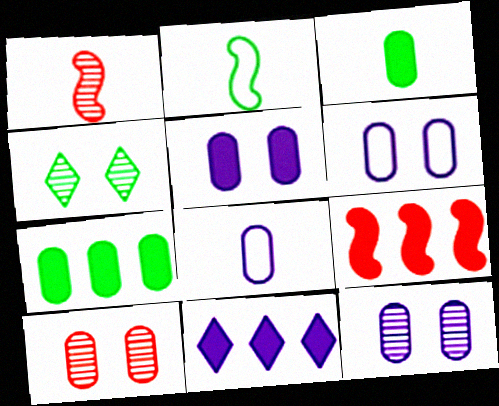[[2, 4, 7], 
[2, 10, 11], 
[4, 8, 9], 
[5, 6, 12], 
[7, 8, 10], 
[7, 9, 11]]